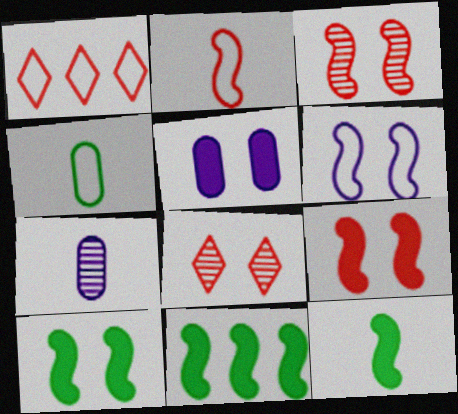[[1, 4, 6], 
[1, 7, 10], 
[3, 6, 10], 
[10, 11, 12]]